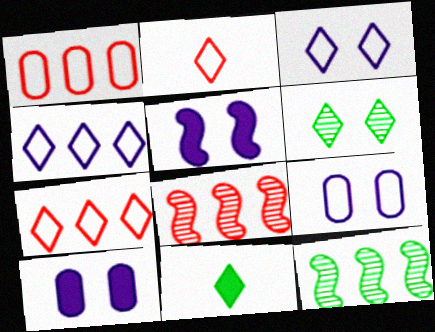[[2, 10, 12], 
[8, 9, 11]]